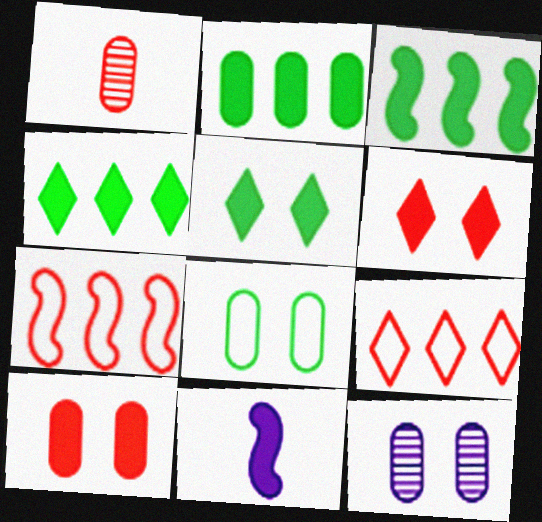[[1, 6, 7], 
[2, 3, 4], 
[2, 6, 11], 
[4, 10, 11], 
[8, 10, 12]]